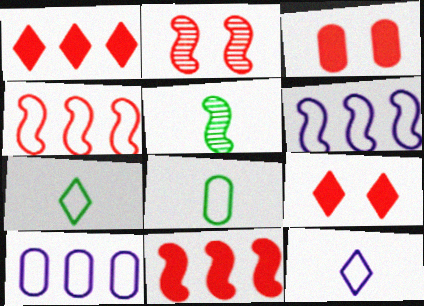[[5, 9, 10]]